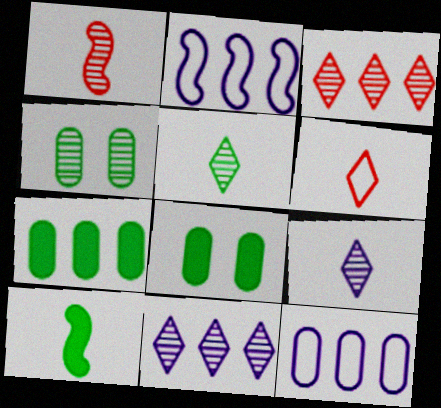[[1, 4, 11], 
[2, 3, 7]]